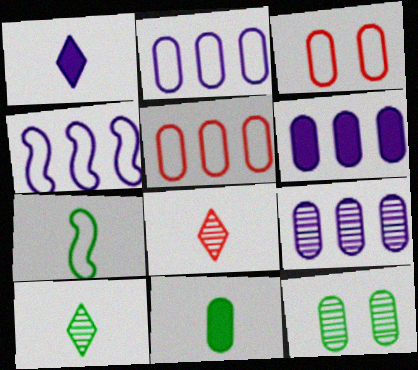[[2, 6, 9], 
[3, 9, 11], 
[7, 10, 11]]